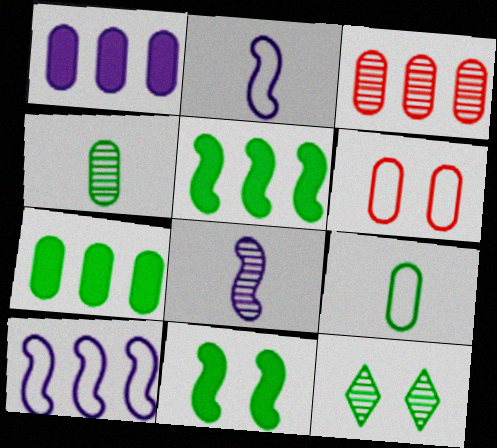[[1, 4, 6], 
[3, 8, 12], 
[5, 9, 12]]